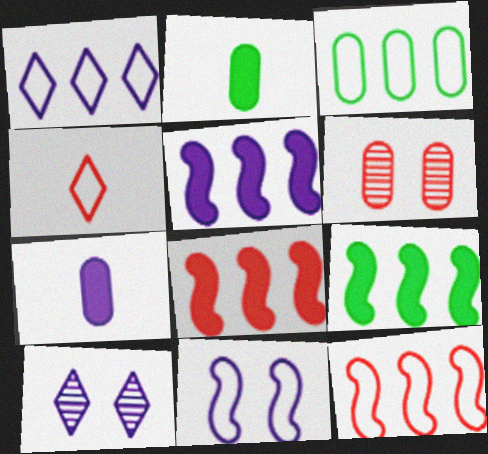[[1, 3, 12], 
[2, 10, 12], 
[3, 4, 11], 
[3, 6, 7], 
[4, 6, 8], 
[5, 8, 9]]